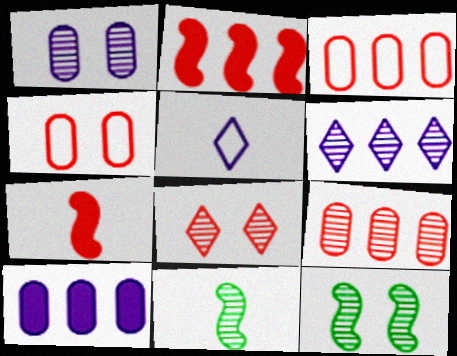[[1, 8, 12], 
[3, 7, 8]]